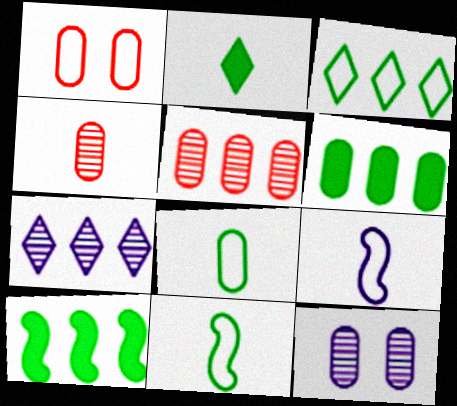[[1, 3, 9], 
[2, 4, 9]]